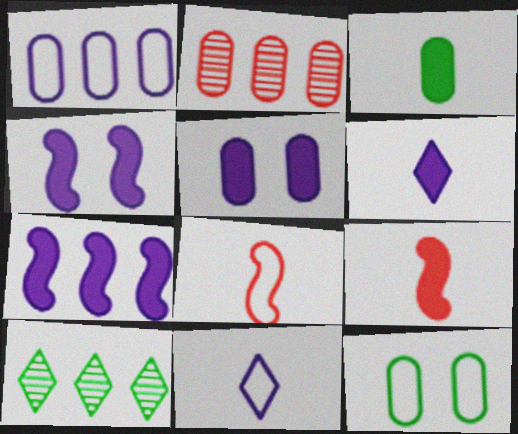[[3, 6, 9], 
[5, 6, 7], 
[5, 8, 10]]